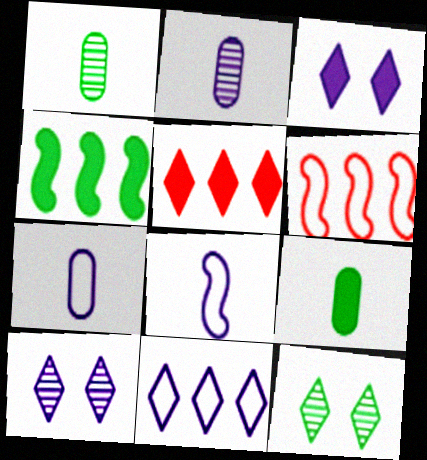[[1, 3, 6], 
[6, 9, 10]]